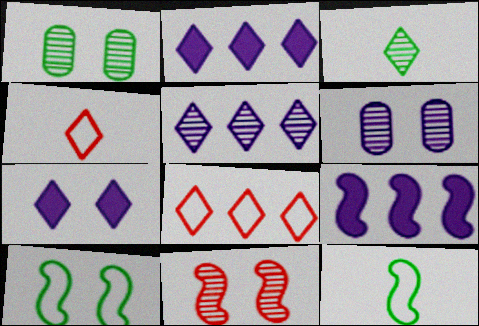[[1, 4, 9], 
[3, 7, 8], 
[9, 11, 12]]